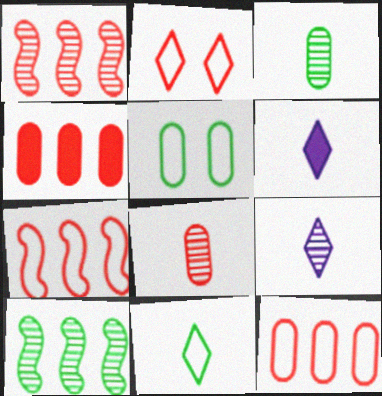[[1, 5, 6]]